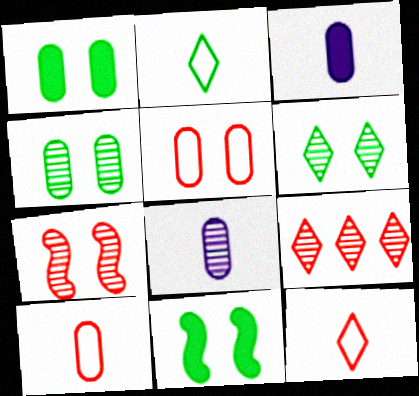[]